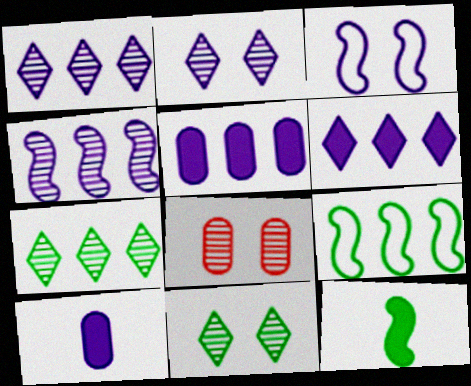[[1, 3, 10]]